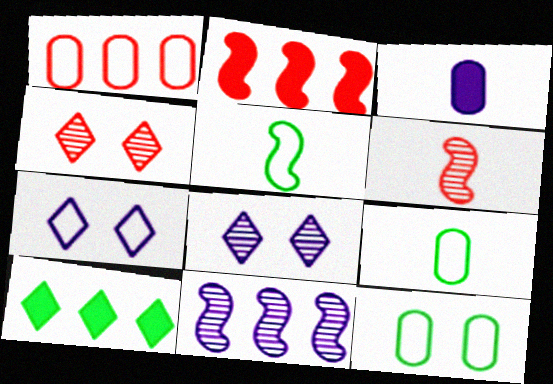[[1, 5, 7], 
[1, 10, 11], 
[2, 8, 9], 
[3, 7, 11]]